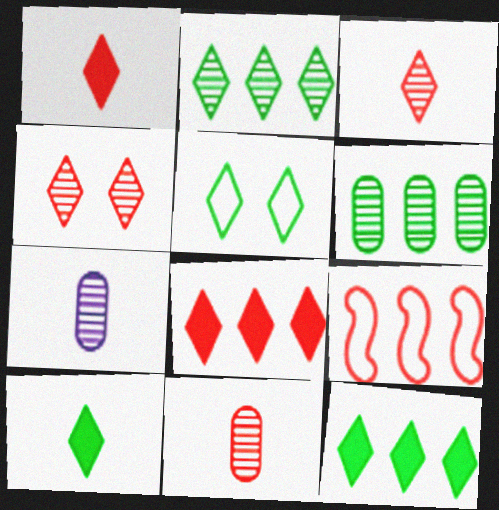[[2, 5, 10]]